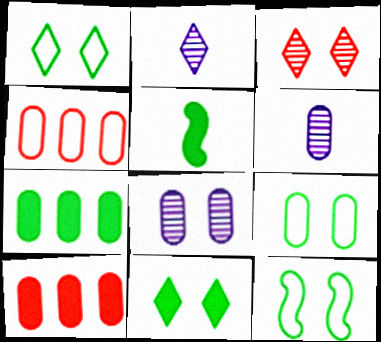[[1, 9, 12], 
[2, 10, 12], 
[5, 7, 11], 
[6, 9, 10]]